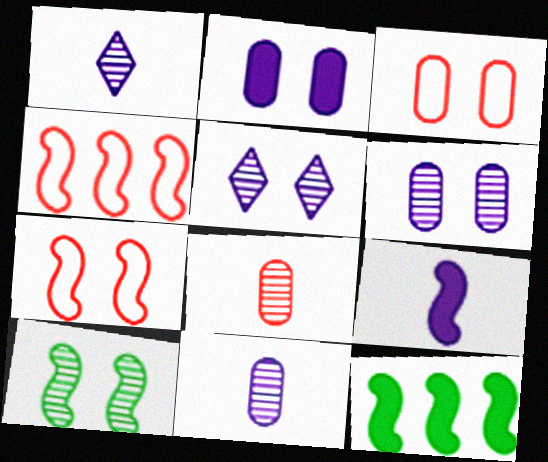[[1, 3, 12], 
[4, 9, 10]]